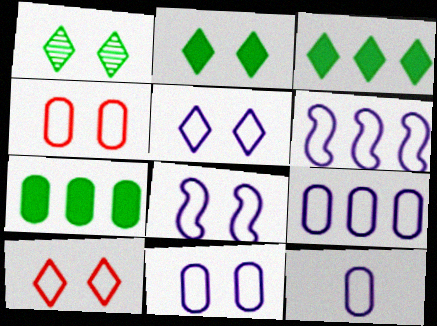[[5, 6, 12], 
[5, 8, 11], 
[9, 11, 12]]